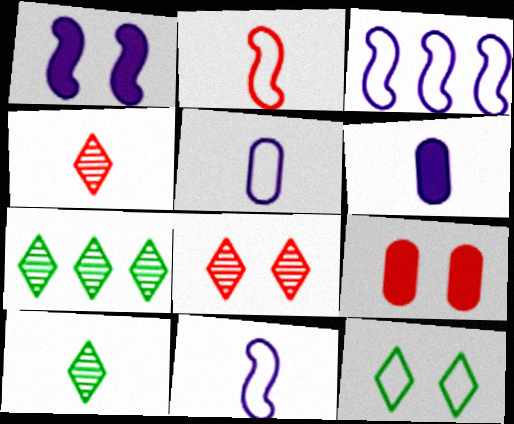[[2, 6, 10], 
[3, 9, 10], 
[7, 9, 11]]